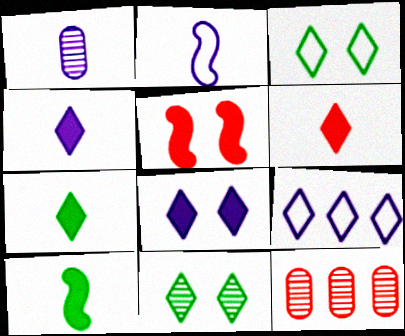[[1, 2, 4], 
[4, 6, 7], 
[6, 9, 11]]